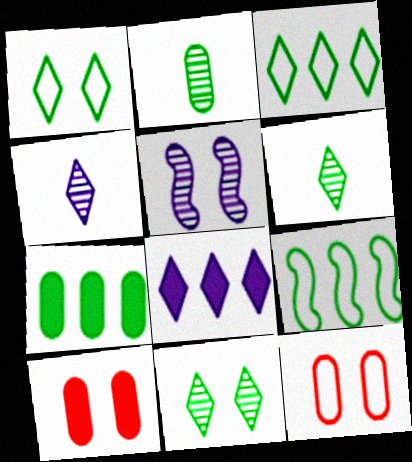[[1, 5, 10], 
[4, 9, 10]]